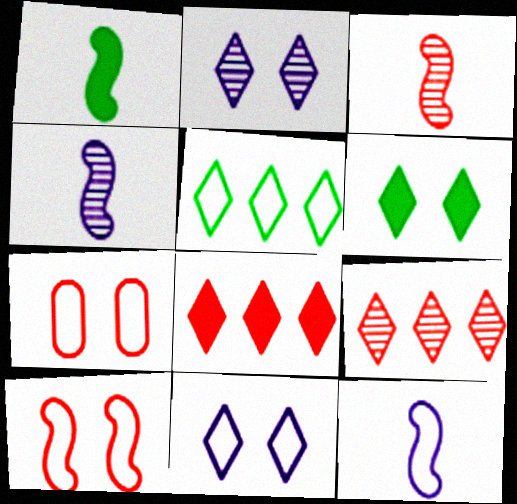[[1, 3, 12], 
[3, 7, 8], 
[5, 7, 12]]